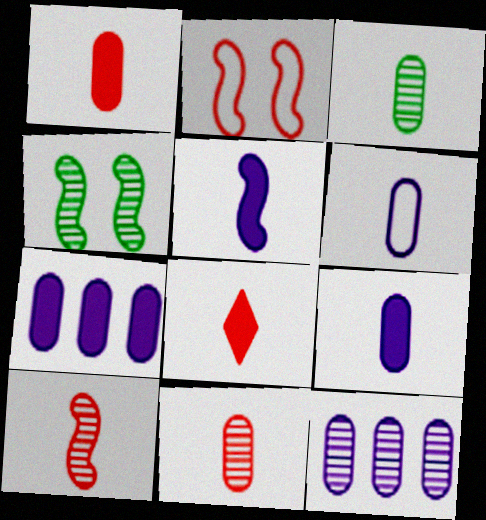[[1, 3, 6]]